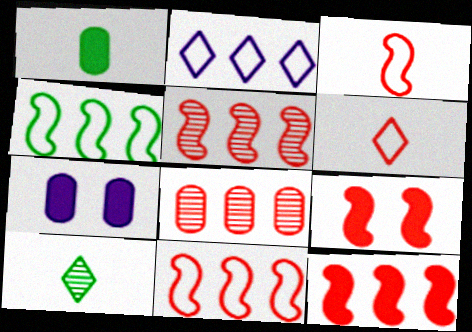[[3, 5, 9], 
[5, 11, 12], 
[6, 8, 9], 
[7, 10, 11]]